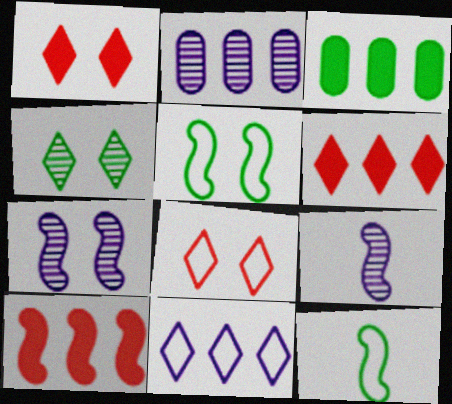[[1, 2, 12], 
[3, 4, 12], 
[3, 8, 9], 
[5, 9, 10], 
[7, 10, 12]]